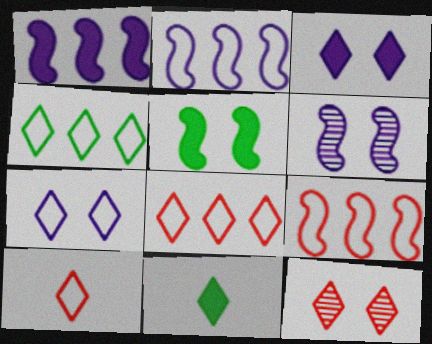[[4, 7, 10]]